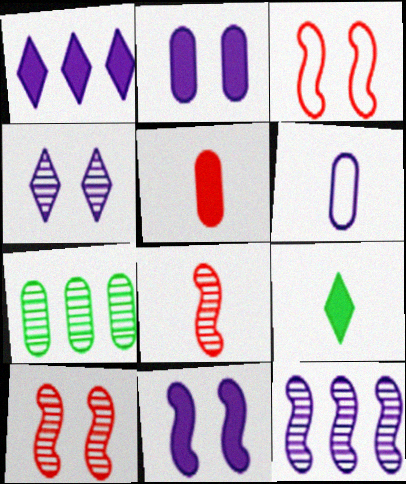[[4, 7, 8], 
[6, 8, 9]]